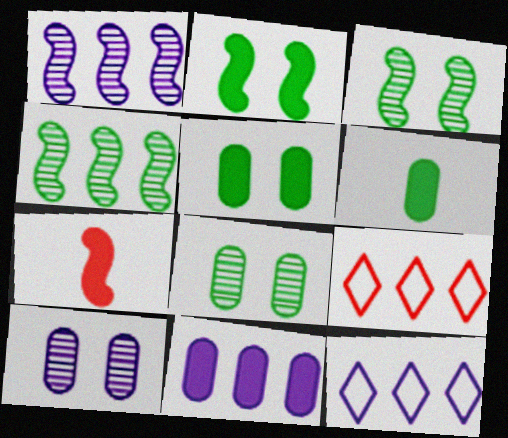[[1, 11, 12], 
[4, 9, 11], 
[7, 8, 12]]